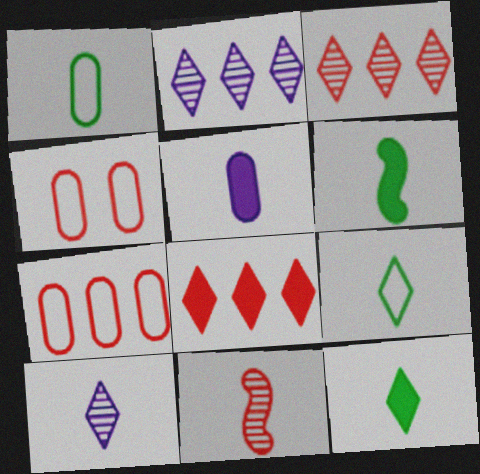[[2, 4, 6], 
[4, 8, 11], 
[5, 9, 11]]